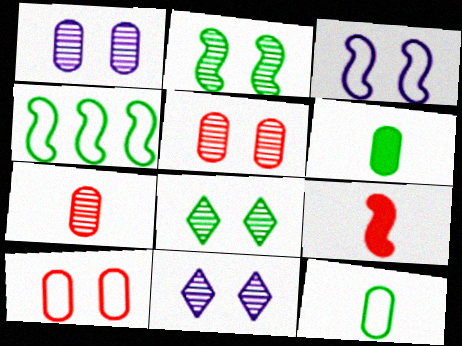[[2, 5, 11], 
[4, 6, 8]]